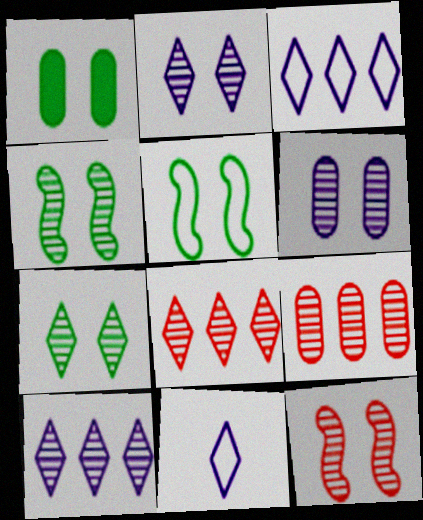[[1, 5, 7], 
[6, 7, 12]]